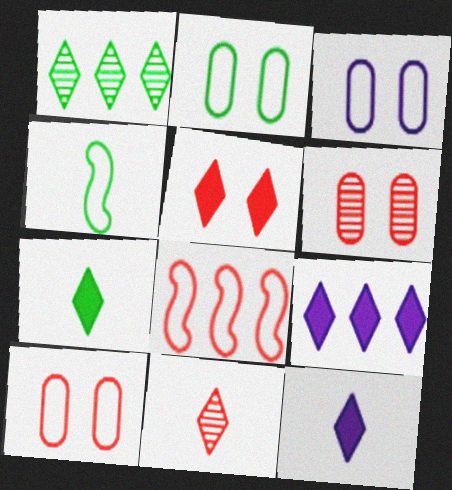[[2, 3, 10], 
[4, 6, 9], 
[5, 7, 9]]